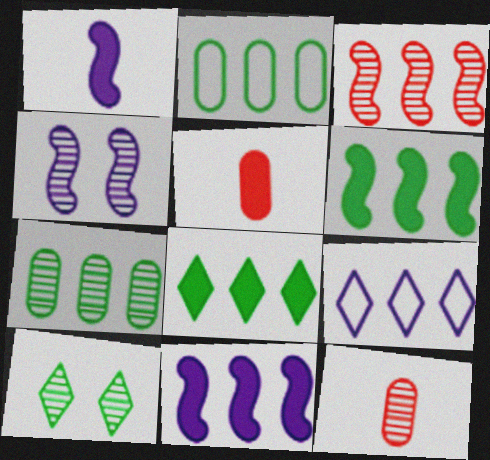[]